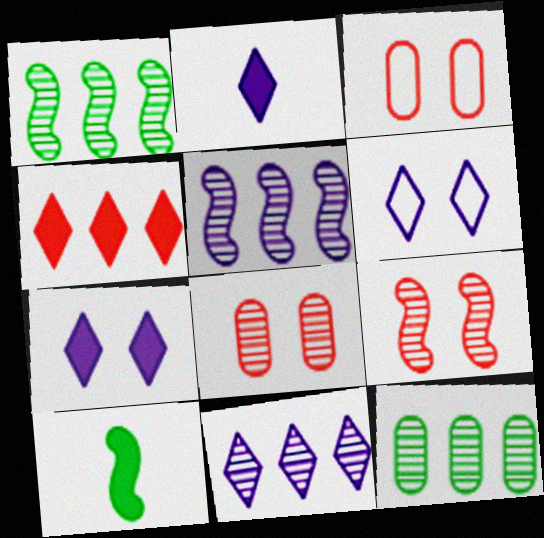[[1, 2, 3], 
[2, 6, 11], 
[3, 10, 11]]